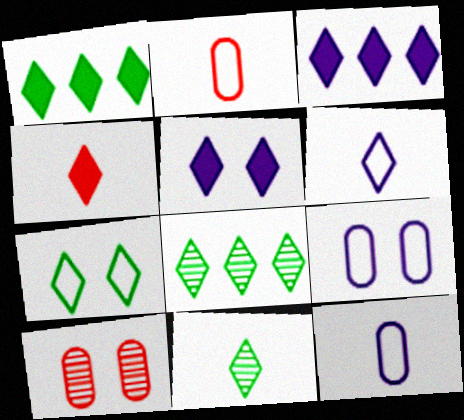[[1, 4, 5], 
[1, 7, 11], 
[4, 6, 11]]